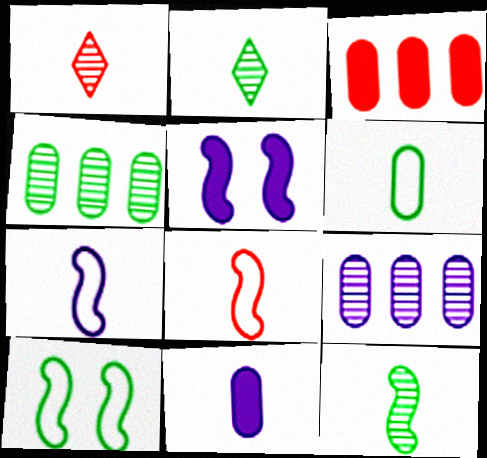[[2, 8, 11]]